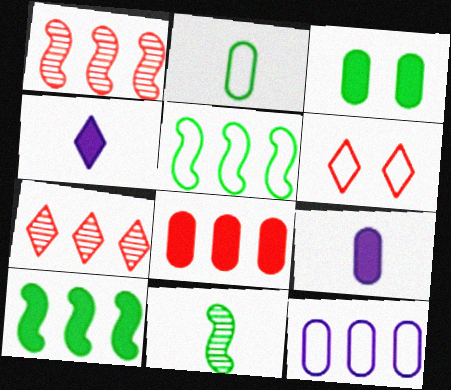[[3, 8, 9], 
[7, 10, 12]]